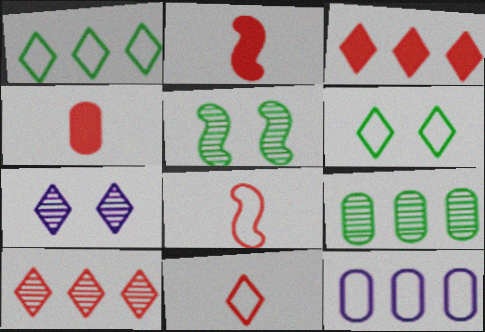[[6, 8, 12]]